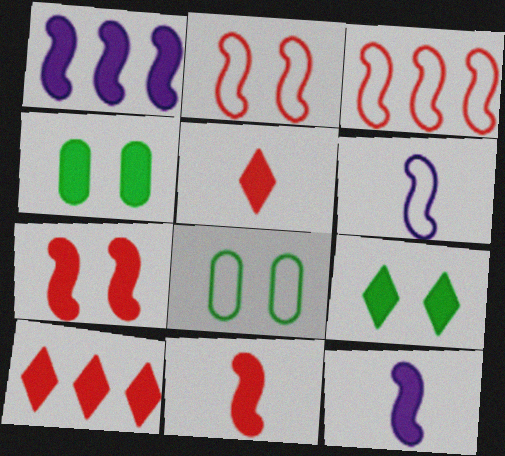[[1, 4, 5], 
[4, 10, 12]]